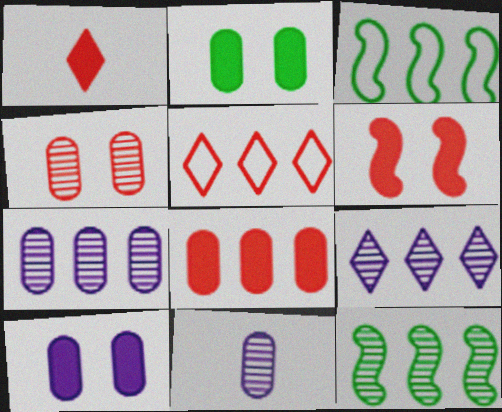[[1, 6, 8], 
[3, 8, 9]]